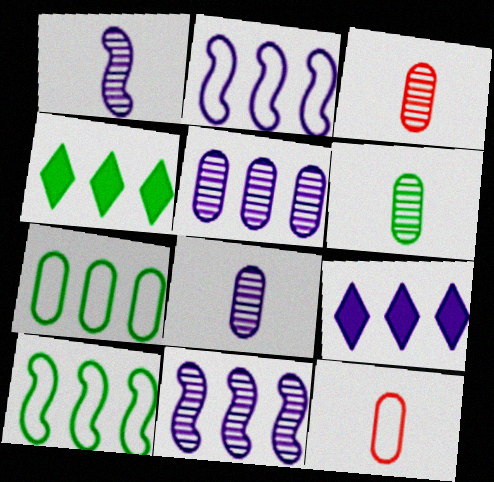[[2, 5, 9], 
[3, 6, 8]]